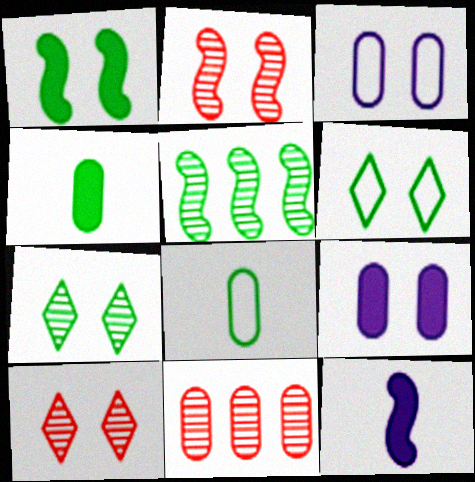[[1, 3, 10], 
[2, 6, 9], 
[3, 4, 11], 
[4, 5, 6], 
[6, 11, 12], 
[8, 9, 11]]